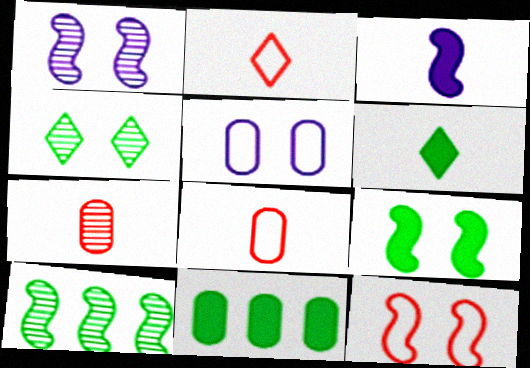[[1, 2, 11], 
[1, 9, 12], 
[3, 10, 12], 
[5, 7, 11], 
[6, 9, 11]]